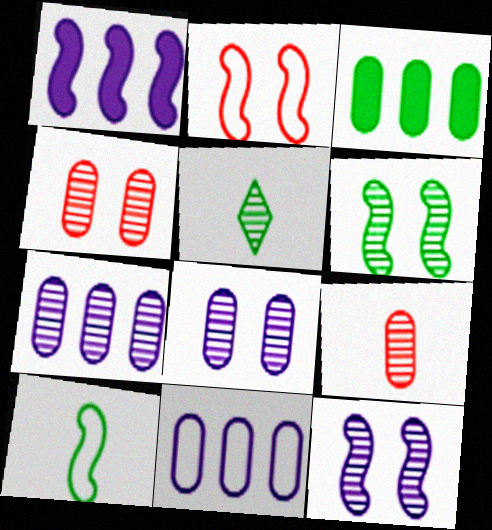[]